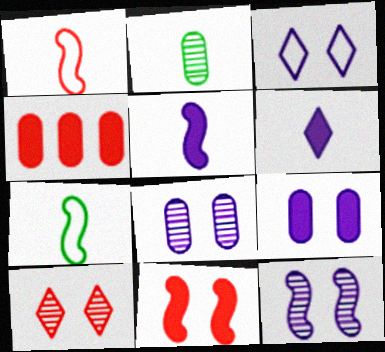[[1, 2, 6], 
[1, 4, 10], 
[3, 9, 12]]